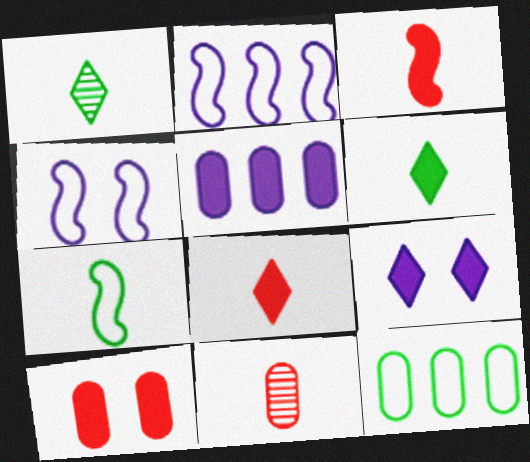[[1, 2, 10]]